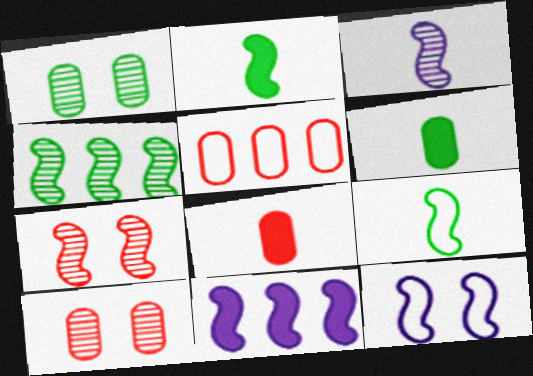[[3, 4, 7], 
[3, 11, 12], 
[5, 8, 10], 
[7, 9, 11]]